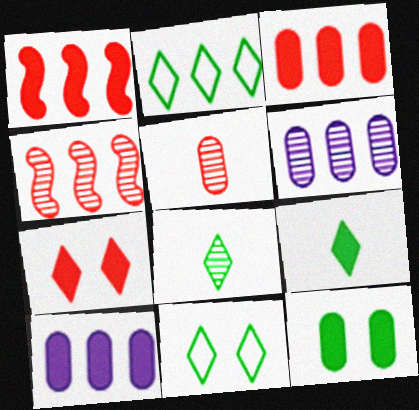[[1, 2, 6], 
[2, 4, 10]]